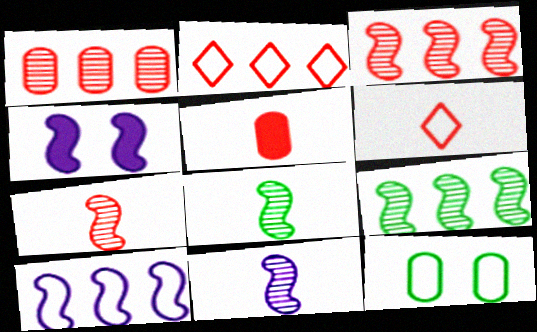[[4, 10, 11], 
[5, 6, 7], 
[6, 10, 12], 
[7, 8, 11]]